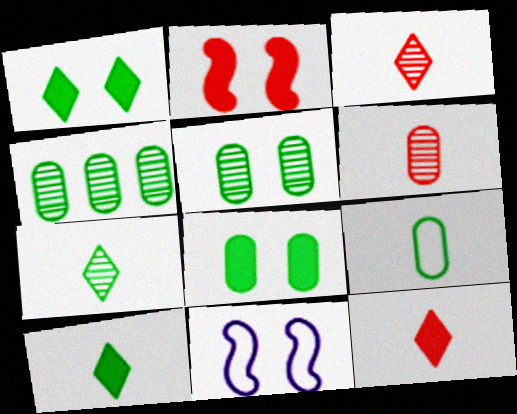[[4, 8, 9], 
[4, 11, 12]]